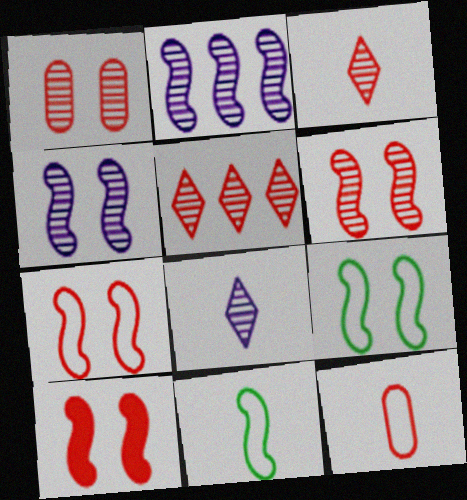[[2, 10, 11], 
[4, 9, 10], 
[5, 10, 12], 
[6, 7, 10]]